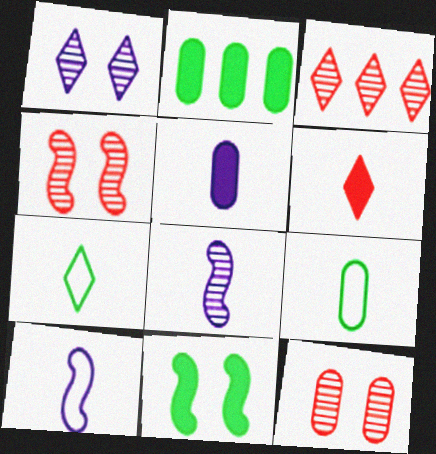[[6, 8, 9]]